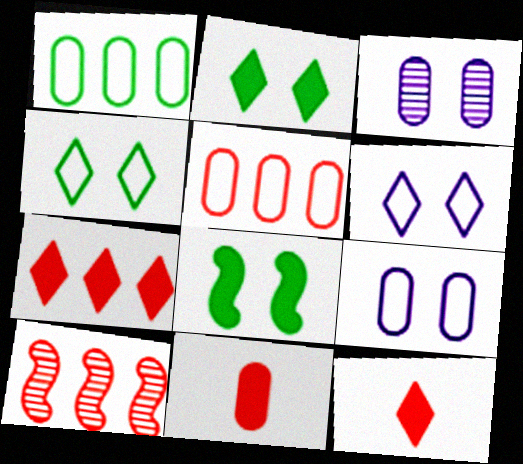[[1, 3, 11], 
[5, 7, 10]]